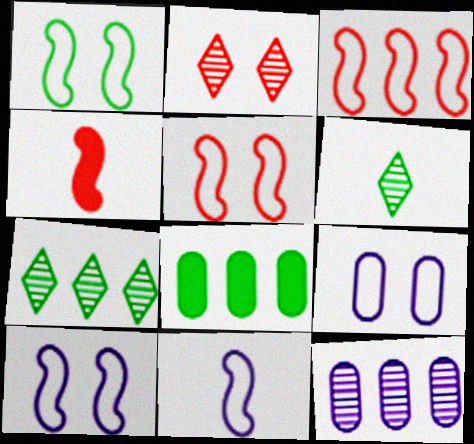[[1, 3, 11], 
[1, 5, 10], 
[1, 6, 8], 
[2, 8, 11], 
[4, 7, 9]]